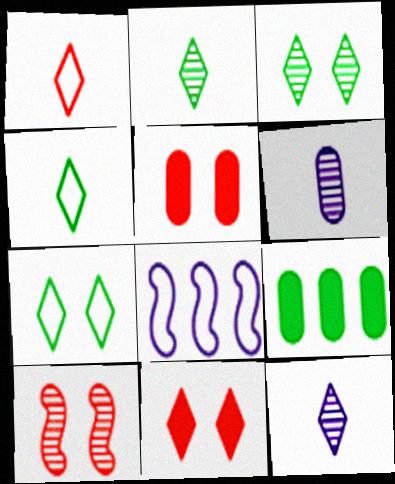[[2, 5, 8]]